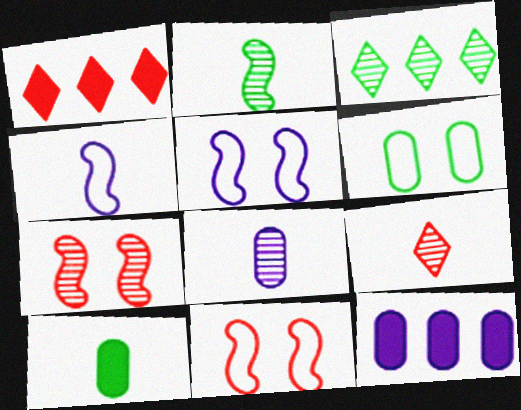[[2, 8, 9], 
[3, 7, 8], 
[4, 9, 10]]